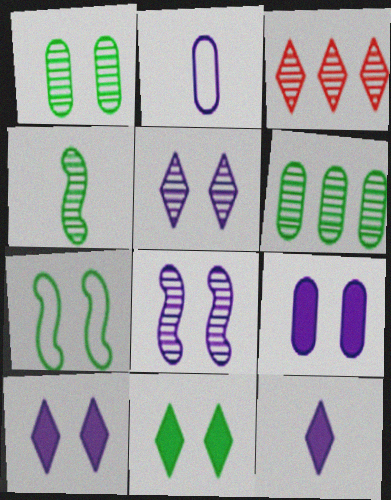[[1, 7, 11]]